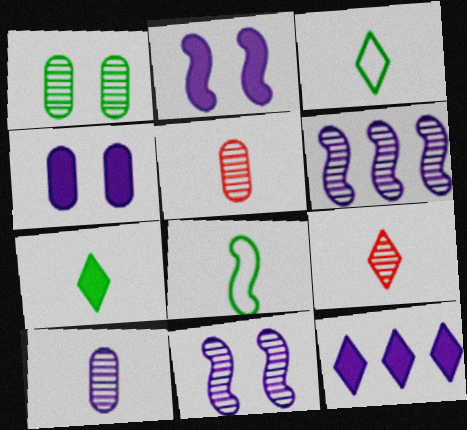[[1, 6, 9]]